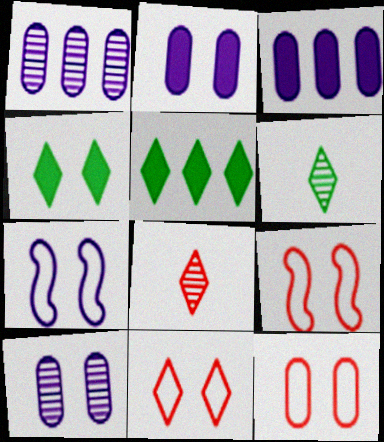[[3, 6, 9], 
[4, 9, 10], 
[9, 11, 12]]